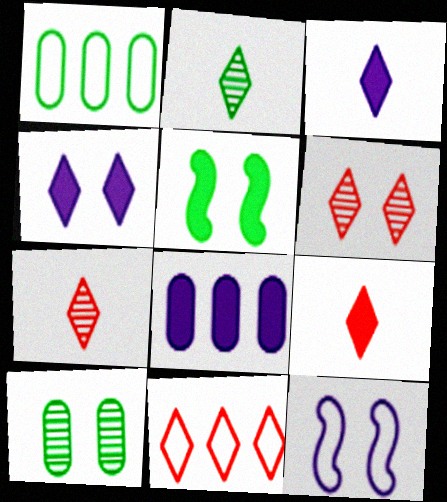[[1, 2, 5], 
[2, 4, 11], 
[5, 8, 9], 
[6, 9, 11]]